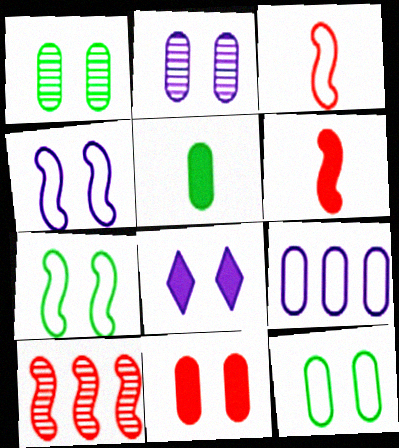[[2, 4, 8], 
[2, 11, 12]]